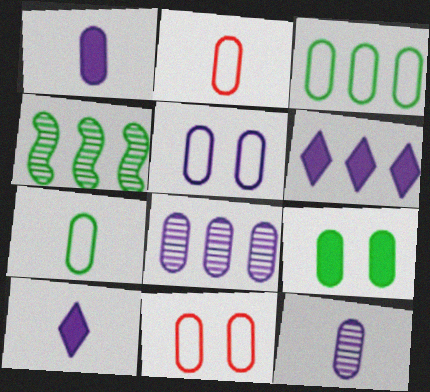[[1, 5, 8], 
[2, 3, 5], 
[2, 8, 9], 
[4, 10, 11]]